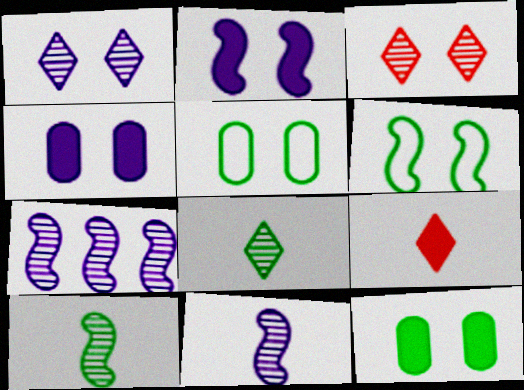[[2, 3, 5], 
[3, 4, 6], 
[5, 7, 9]]